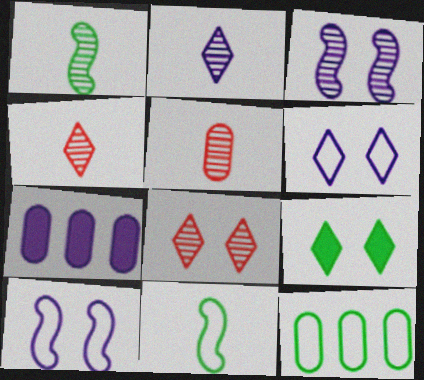[[1, 2, 5], 
[1, 9, 12], 
[2, 7, 10], 
[6, 8, 9], 
[7, 8, 11]]